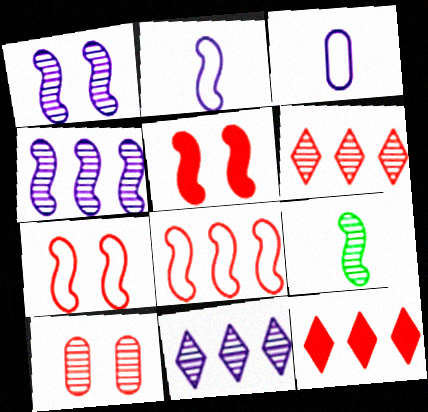[[9, 10, 11]]